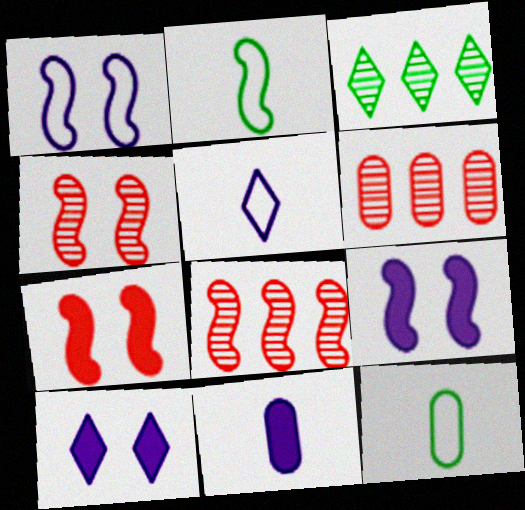[[2, 6, 10], 
[2, 8, 9], 
[8, 10, 12]]